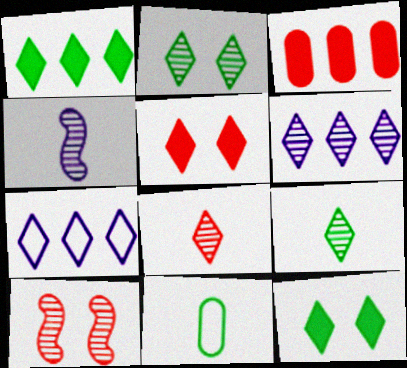[[2, 6, 8], 
[5, 7, 9], 
[7, 8, 12]]